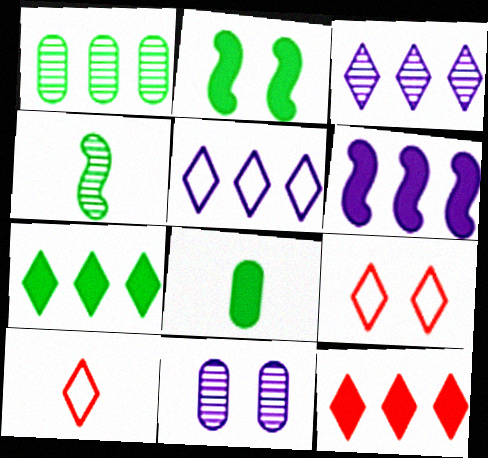[[2, 7, 8], 
[2, 9, 11]]